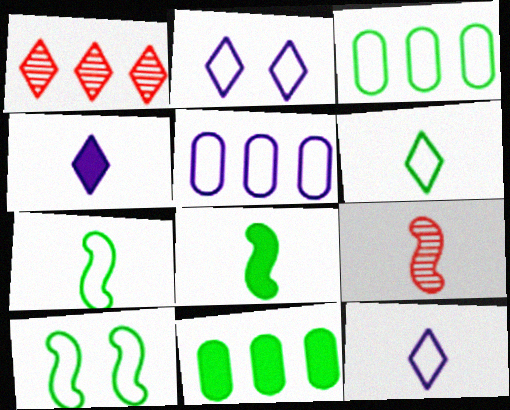[[2, 9, 11], 
[3, 6, 10]]